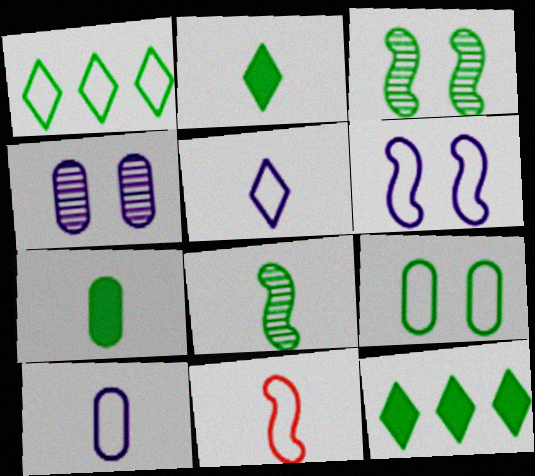[[1, 3, 7], 
[4, 11, 12], 
[8, 9, 12]]